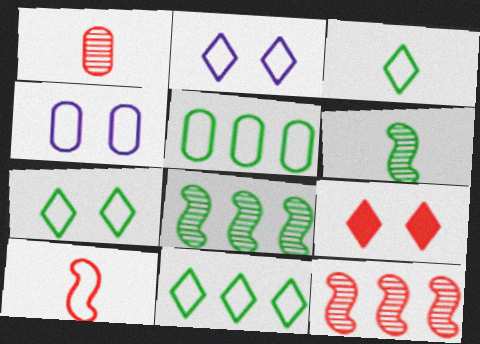[[2, 5, 10], 
[3, 7, 11], 
[4, 10, 11]]